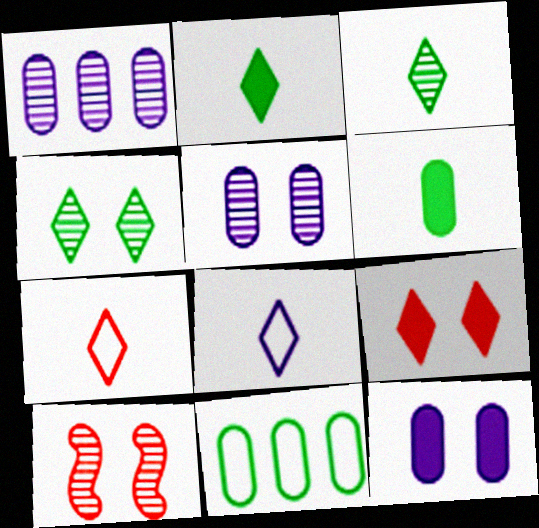[[1, 3, 10], 
[4, 5, 10]]